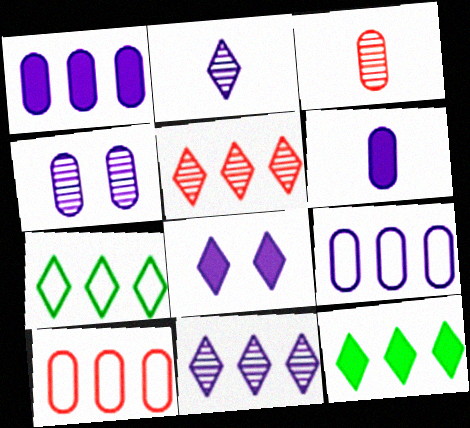[[4, 6, 9]]